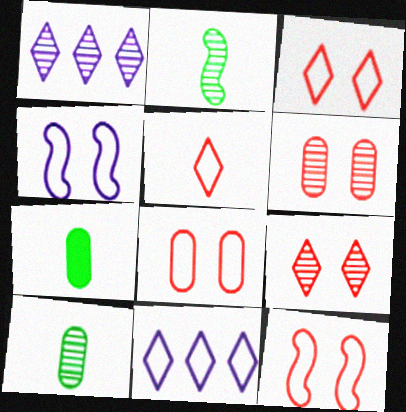[[1, 2, 6], 
[1, 7, 12], 
[3, 8, 12]]